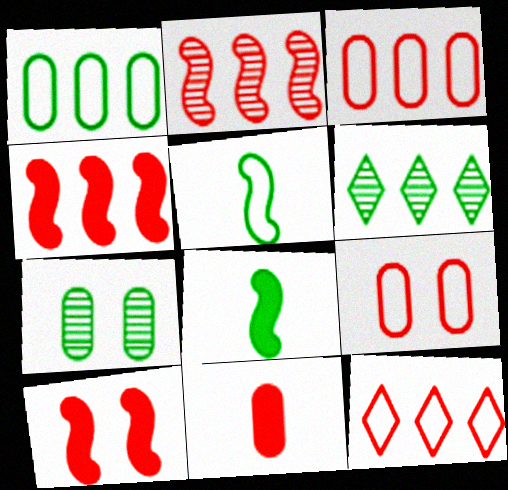[]